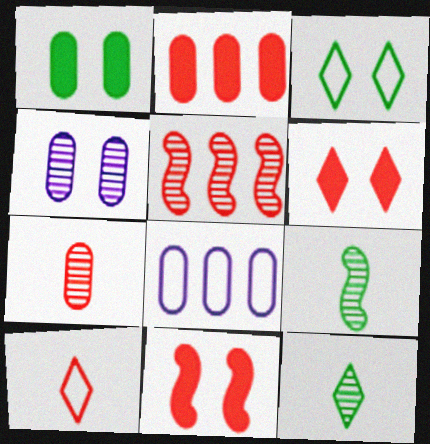[[1, 7, 8], 
[3, 4, 11], 
[4, 5, 12], 
[6, 8, 9], 
[8, 11, 12]]